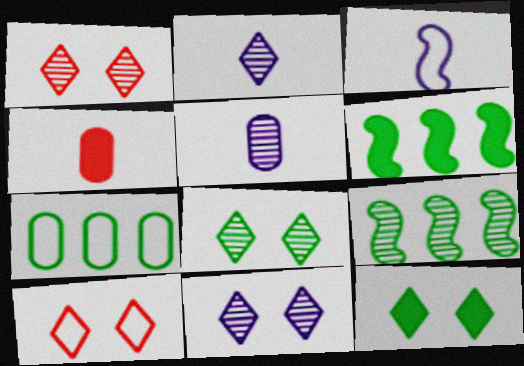[[1, 5, 9], 
[1, 8, 11], 
[3, 7, 10], 
[5, 6, 10], 
[10, 11, 12]]